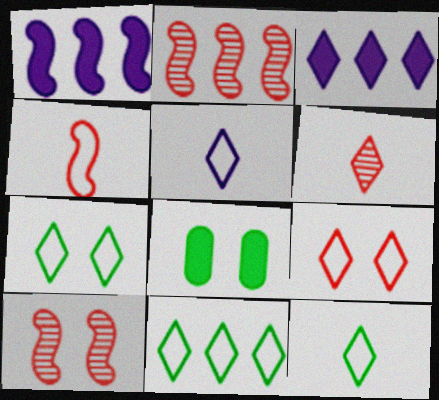[[2, 5, 8], 
[3, 6, 7], 
[5, 9, 11], 
[7, 11, 12]]